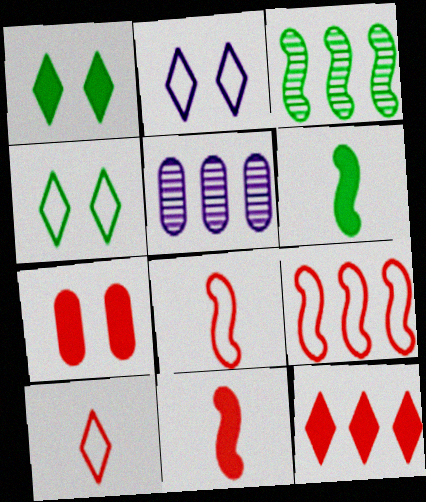[[1, 5, 8], 
[4, 5, 11], 
[7, 11, 12]]